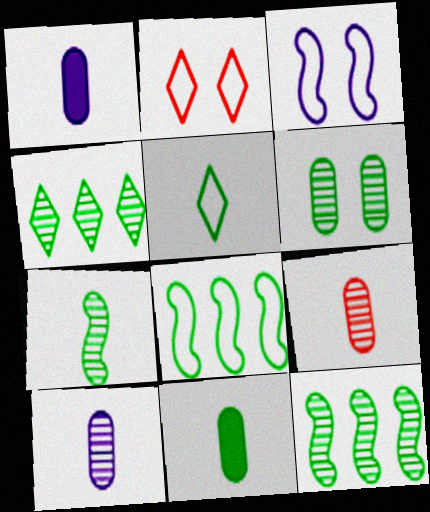[[1, 2, 12], 
[4, 6, 7], 
[5, 7, 11]]